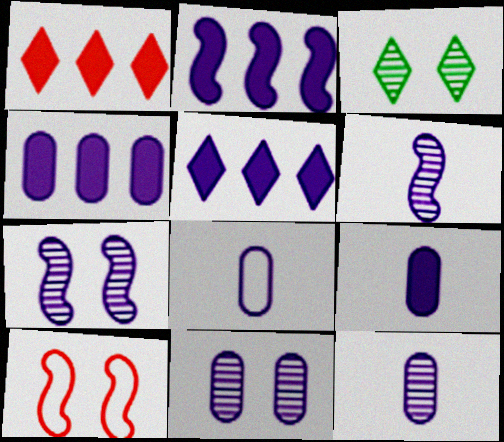[[2, 4, 5], 
[4, 8, 11], 
[5, 7, 8], 
[8, 9, 12]]